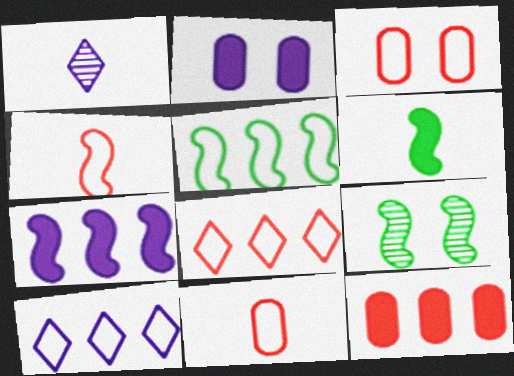[[1, 6, 11], 
[3, 4, 8], 
[4, 7, 9], 
[5, 6, 9]]